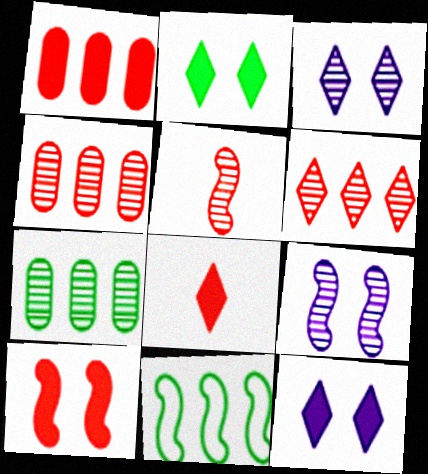[[1, 8, 10], 
[3, 5, 7]]